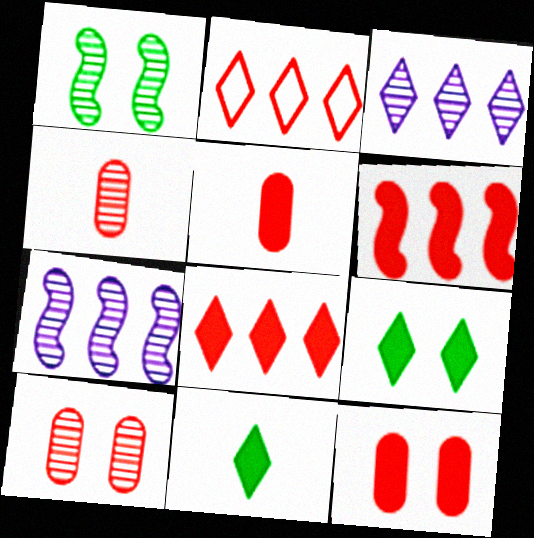[[1, 3, 4]]